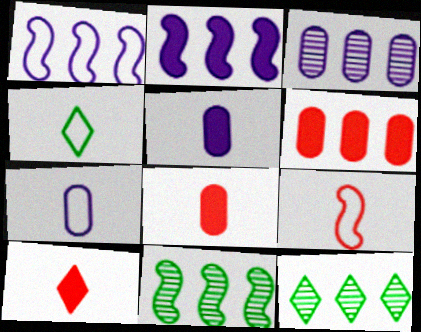[[1, 6, 12], 
[4, 7, 9]]